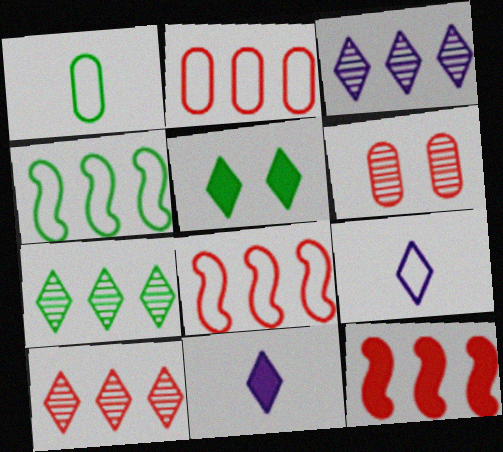[[2, 10, 12], 
[3, 7, 10], 
[4, 6, 11], 
[5, 9, 10]]